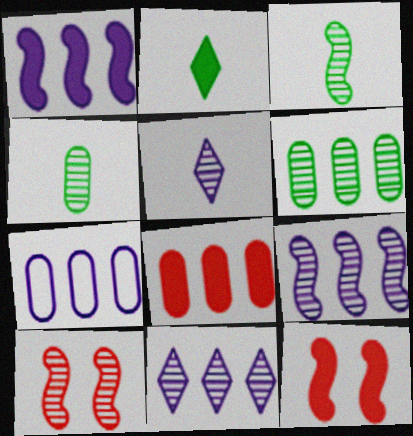[[1, 7, 11], 
[2, 7, 10], 
[3, 9, 10], 
[4, 10, 11], 
[5, 6, 10], 
[6, 7, 8]]